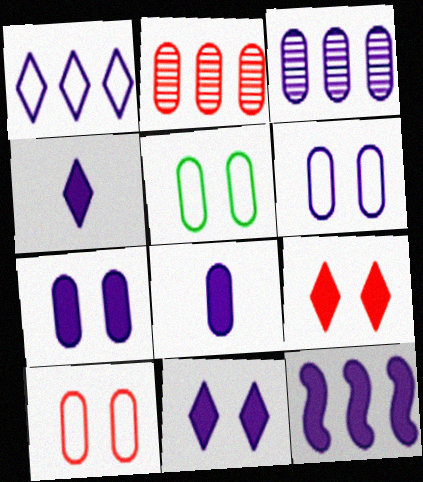[[1, 3, 12], 
[2, 5, 8], 
[3, 6, 8], 
[4, 7, 12], 
[5, 6, 10], 
[8, 11, 12]]